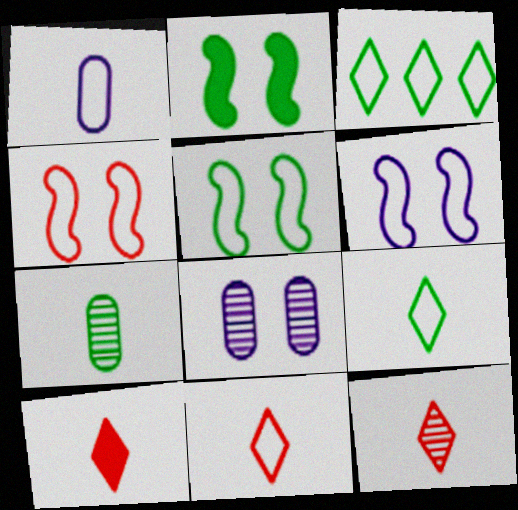[[1, 3, 4], 
[2, 3, 7], 
[4, 5, 6], 
[10, 11, 12]]